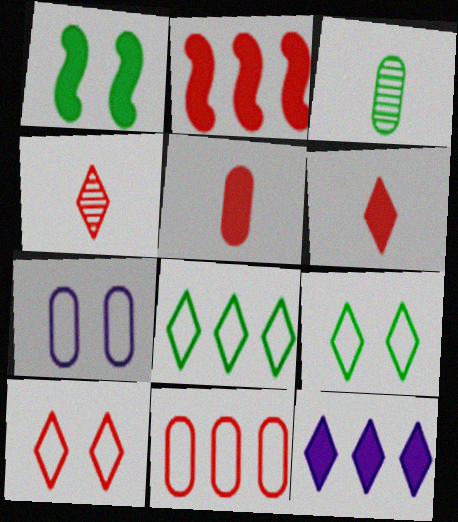[[1, 3, 8], 
[1, 5, 12], 
[4, 9, 12]]